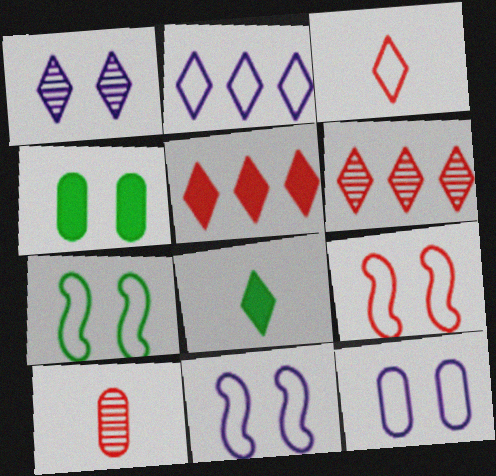[[1, 4, 9], 
[5, 9, 10], 
[7, 9, 11]]